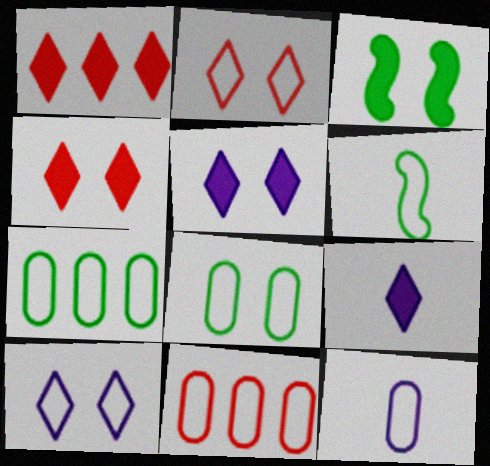[[6, 10, 11], 
[8, 11, 12]]